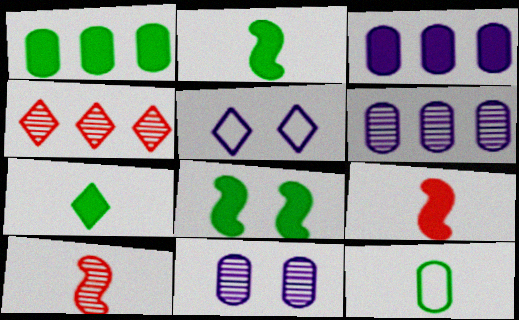[[1, 5, 10], 
[1, 7, 8], 
[4, 5, 7]]